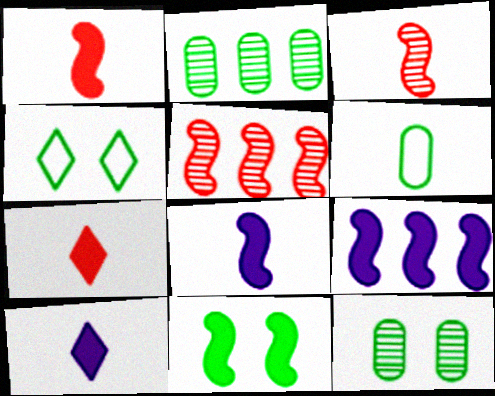[[1, 9, 11], 
[3, 6, 10], 
[4, 11, 12]]